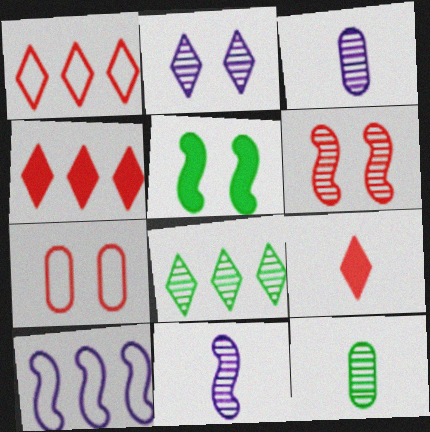[[1, 3, 5], 
[2, 5, 7], 
[3, 6, 8]]